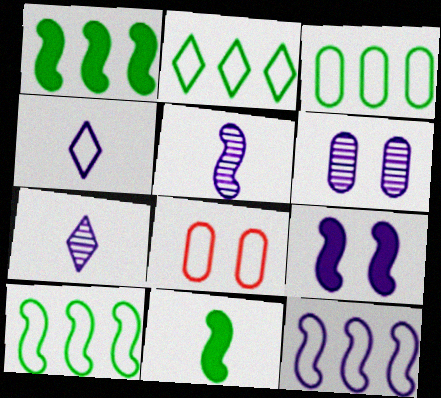[[1, 7, 8], 
[2, 3, 10], 
[4, 8, 10], 
[5, 9, 12]]